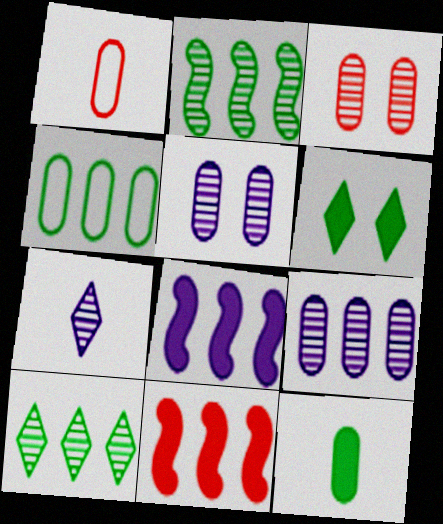[[2, 3, 7]]